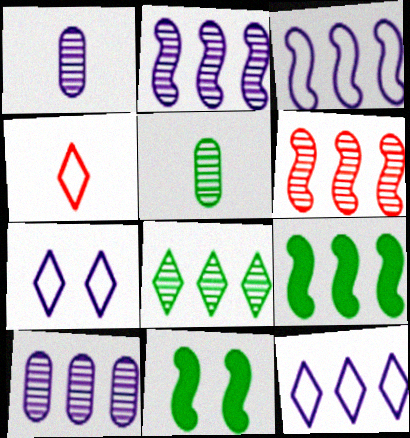[[3, 6, 9], 
[4, 10, 11], 
[6, 8, 10]]